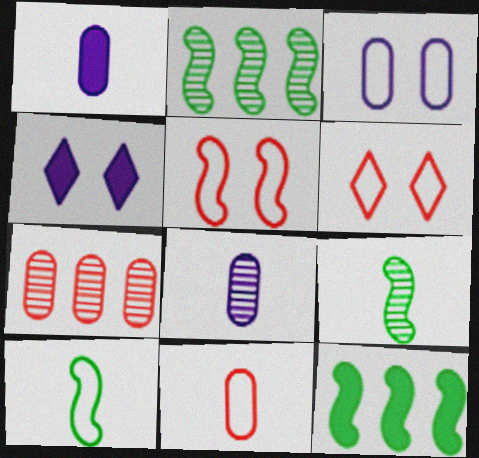[[1, 2, 6], 
[2, 4, 11], 
[4, 7, 10], 
[6, 8, 12]]